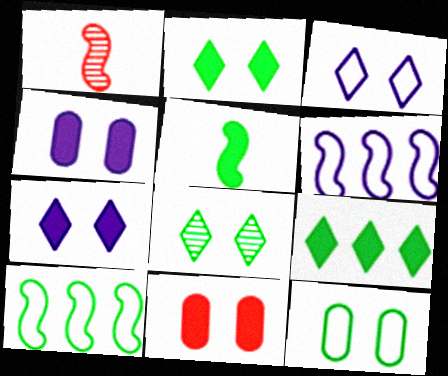[]